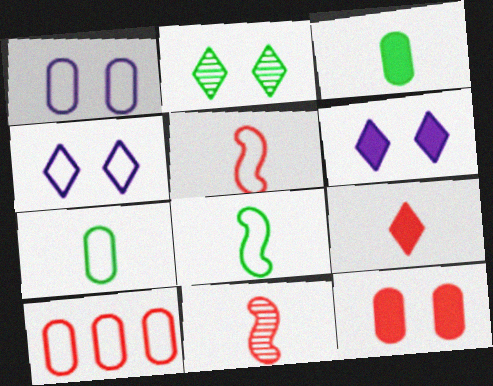[[1, 7, 10], 
[4, 8, 10]]